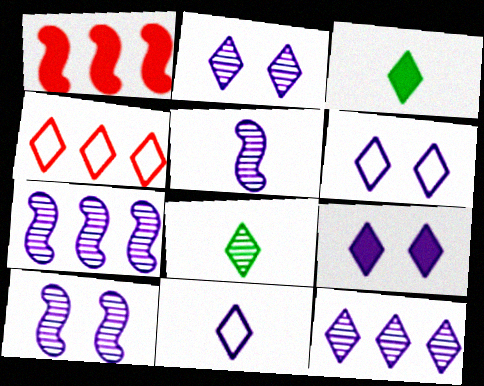[[2, 3, 4], 
[2, 6, 9], 
[4, 8, 9], 
[5, 7, 10], 
[9, 11, 12]]